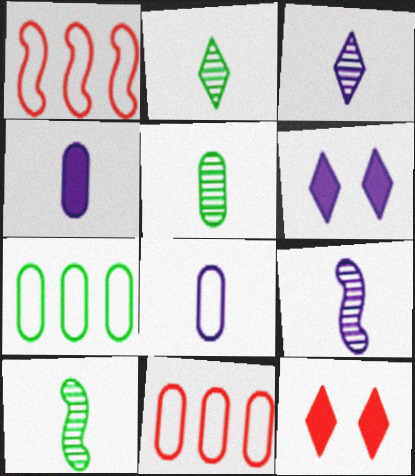[[1, 5, 6], 
[2, 5, 10], 
[6, 10, 11], 
[7, 9, 12]]